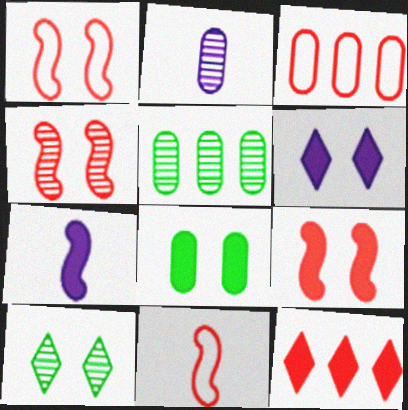[[1, 4, 9], 
[2, 3, 8], 
[3, 7, 10], 
[5, 6, 11], 
[6, 8, 9], 
[7, 8, 12]]